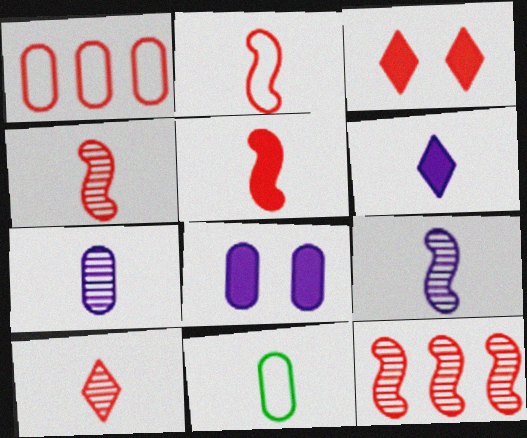[[1, 3, 4], 
[2, 4, 5], 
[4, 6, 11]]